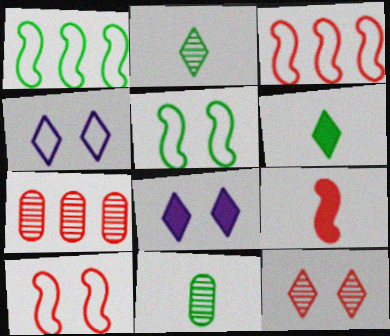[[3, 8, 11]]